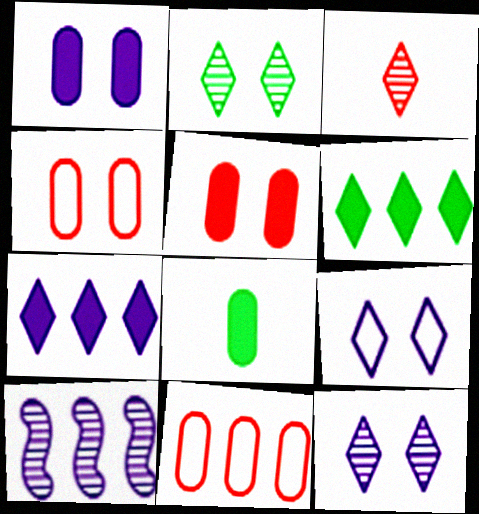[[3, 6, 9], 
[6, 10, 11]]